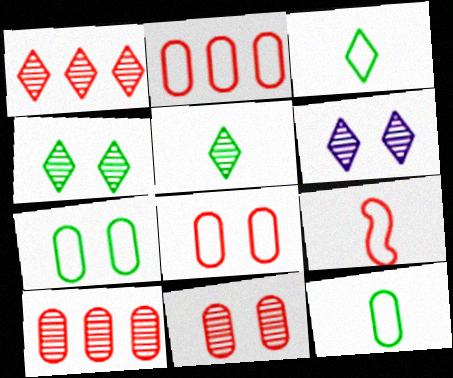[[1, 5, 6]]